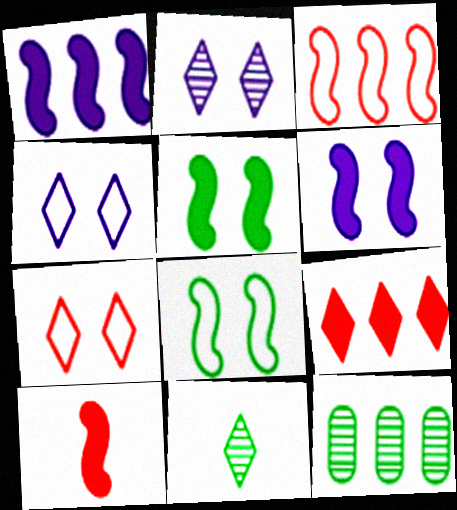[[1, 5, 10], 
[4, 9, 11], 
[4, 10, 12]]